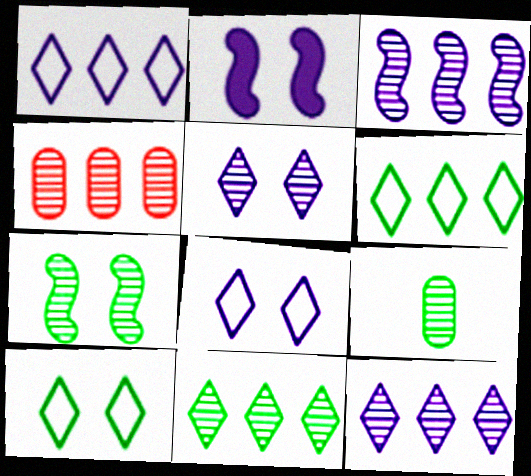[[3, 4, 11], 
[7, 9, 11]]